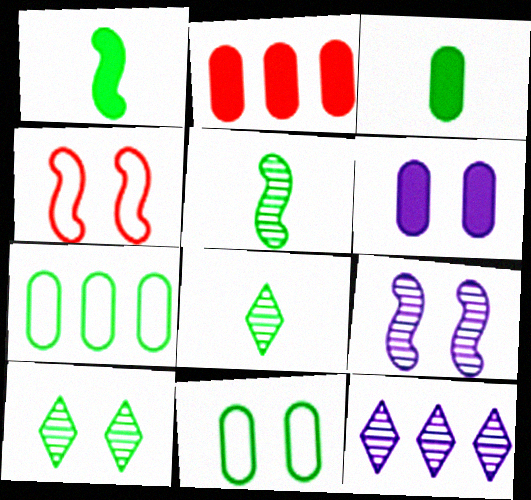[[1, 7, 10], 
[2, 3, 6], 
[3, 4, 12], 
[4, 6, 10]]